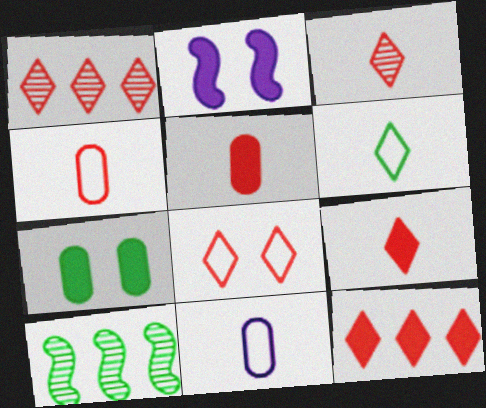[[1, 8, 9], 
[3, 8, 12], 
[6, 7, 10]]